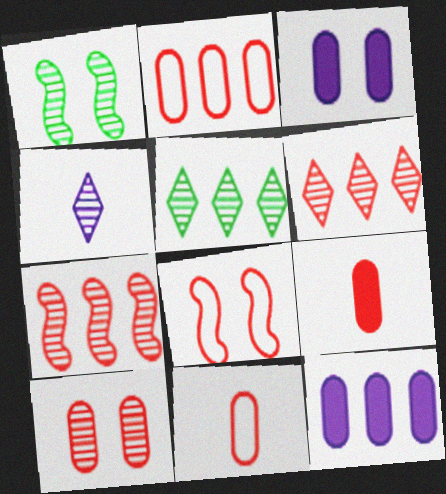[[2, 9, 10], 
[6, 8, 9]]